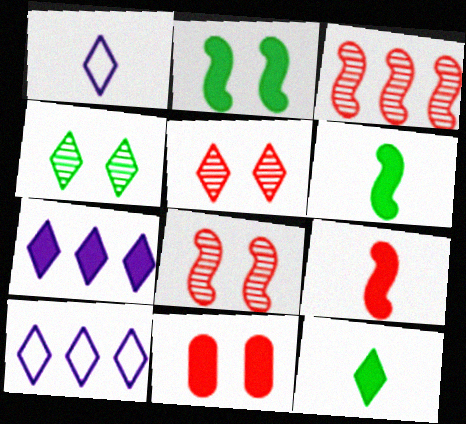[[5, 10, 12], 
[6, 7, 11]]